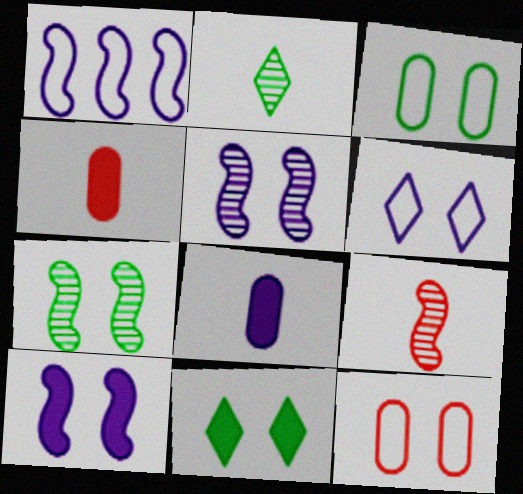[[3, 7, 11], 
[5, 11, 12]]